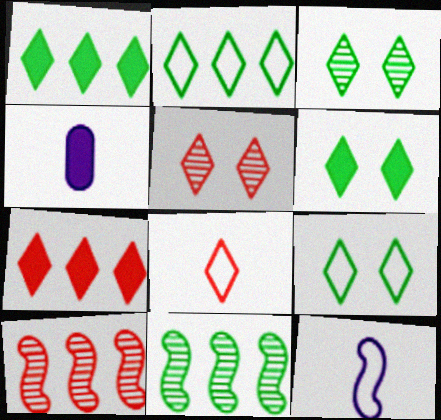[[3, 6, 9], 
[4, 9, 10], 
[5, 7, 8]]